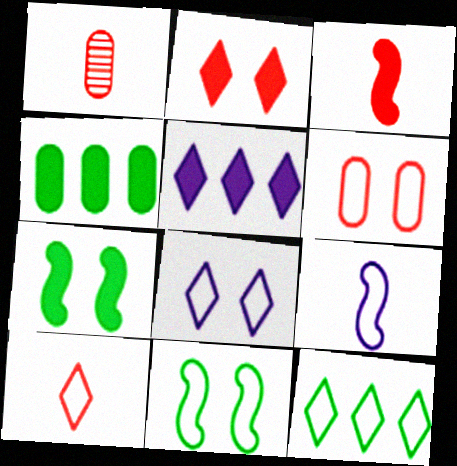[[1, 3, 10], 
[1, 5, 11], 
[6, 8, 11], 
[6, 9, 12], 
[8, 10, 12]]